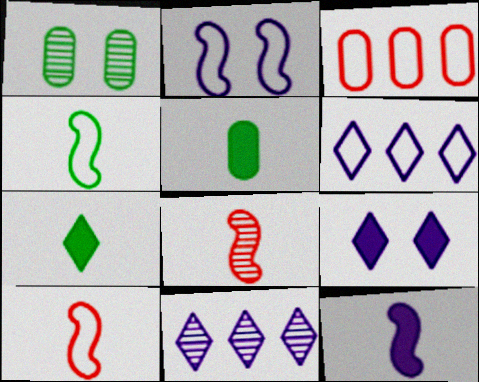[[1, 8, 11], 
[4, 8, 12]]